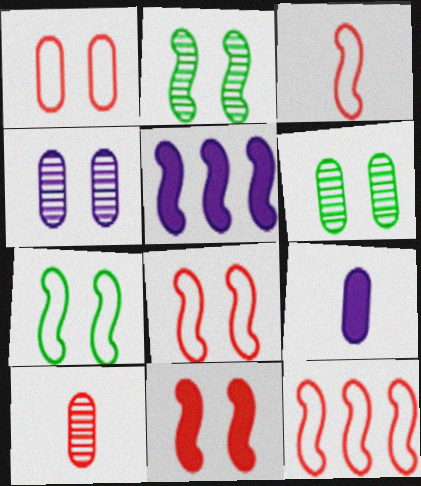[[2, 3, 5], 
[3, 8, 12]]